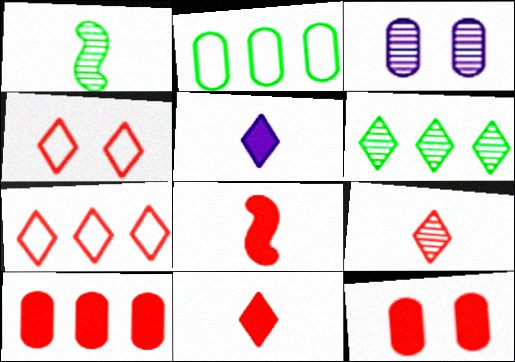[[4, 5, 6]]